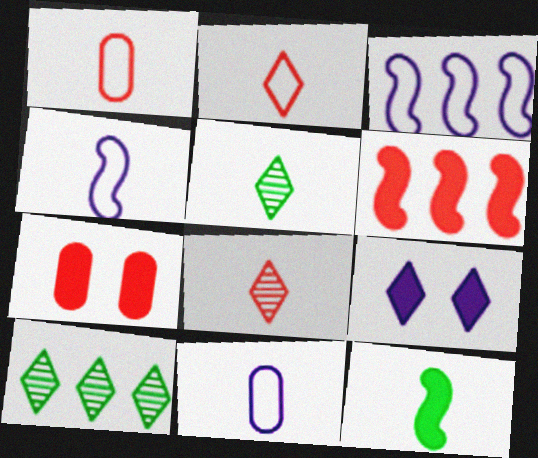[[2, 9, 10], 
[3, 5, 7], 
[4, 7, 10], 
[8, 11, 12]]